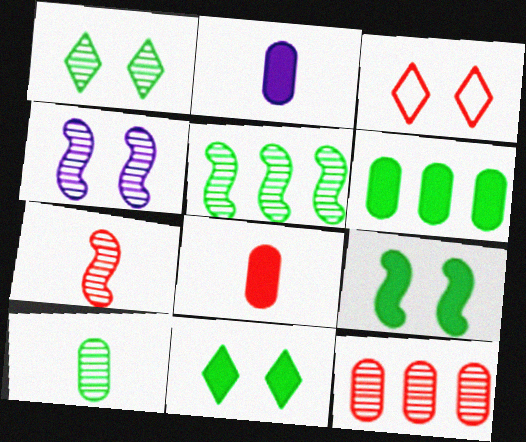[[1, 5, 10], 
[2, 3, 5], 
[4, 5, 7]]